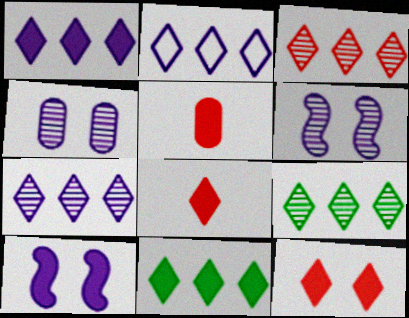[[1, 2, 7], 
[2, 3, 11], 
[3, 7, 9], 
[5, 10, 11]]